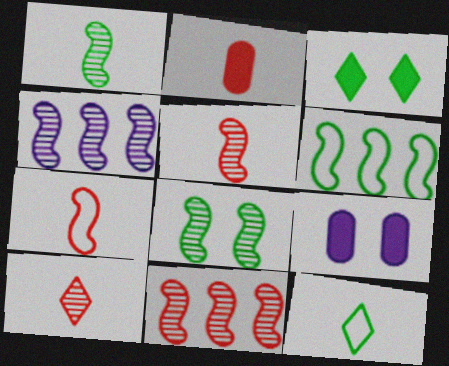[[2, 7, 10], 
[4, 5, 8], 
[6, 9, 10], 
[9, 11, 12]]